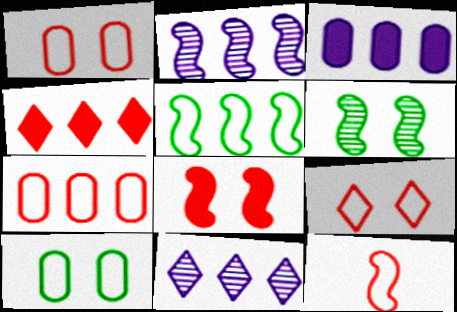[[7, 9, 12]]